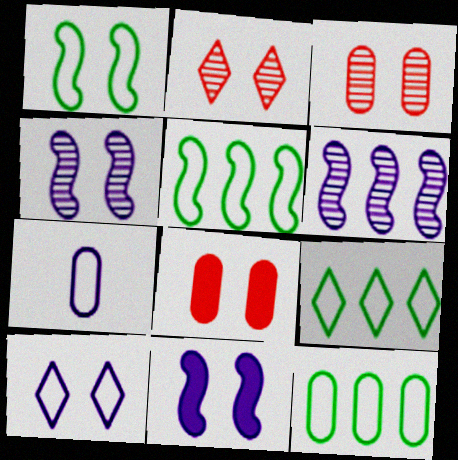[[5, 9, 12]]